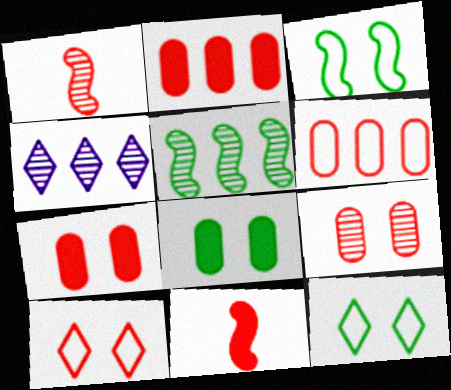[[1, 2, 10]]